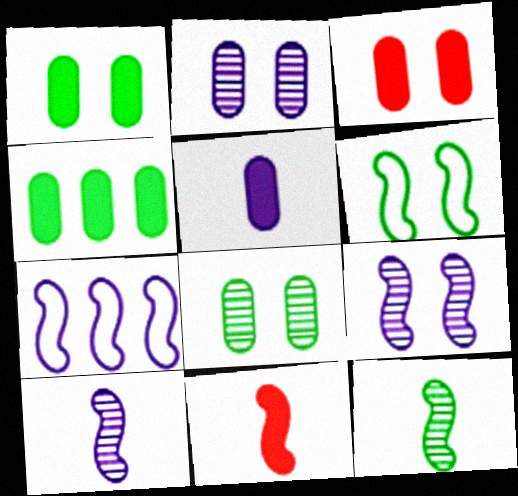[[3, 4, 5]]